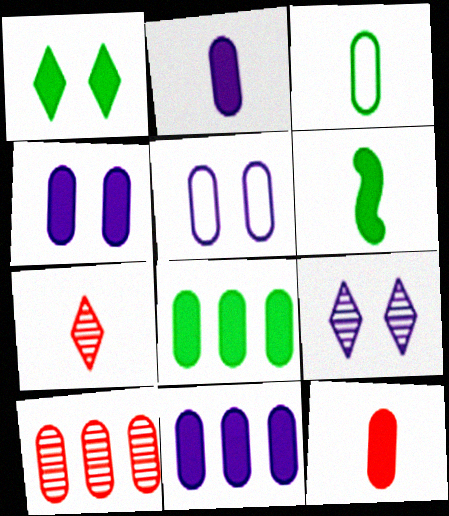[[1, 6, 8], 
[2, 4, 11], 
[3, 4, 10], 
[4, 8, 12]]